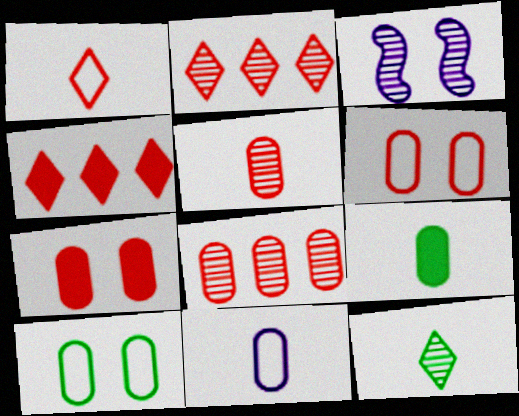[[3, 8, 12], 
[5, 9, 11]]